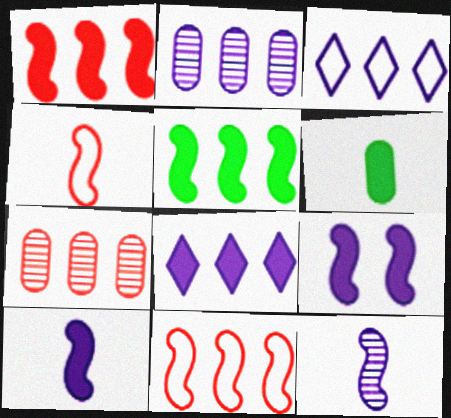[[3, 5, 7]]